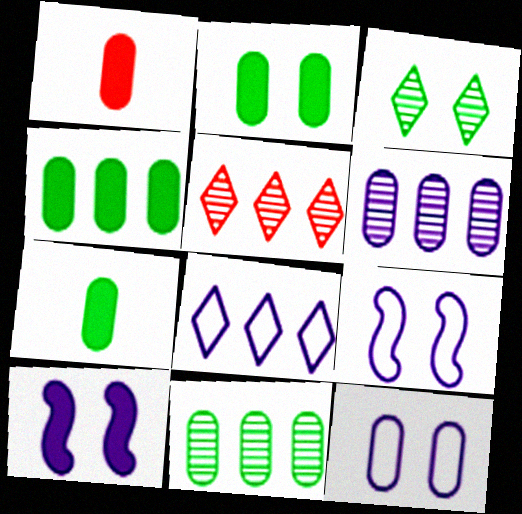[[1, 11, 12], 
[2, 4, 7], 
[5, 7, 9]]